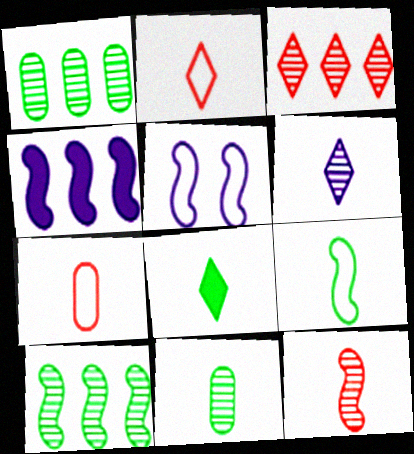[[2, 6, 8], 
[6, 11, 12], 
[8, 9, 11]]